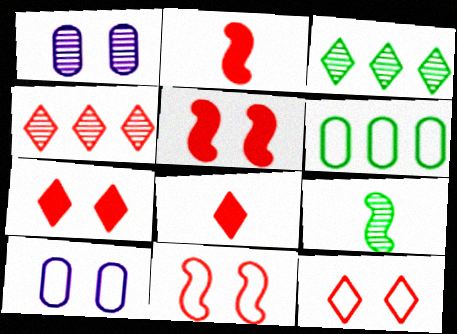[[1, 4, 9], 
[2, 3, 10], 
[4, 8, 12]]